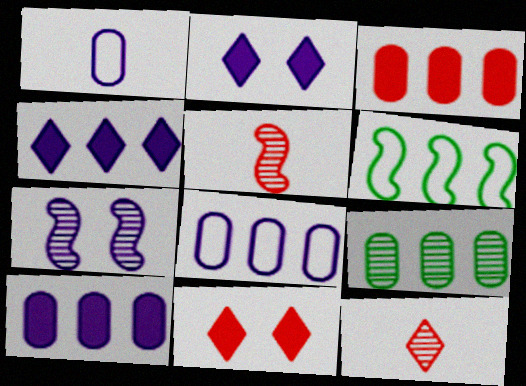[[1, 4, 7], 
[3, 8, 9], 
[7, 9, 12]]